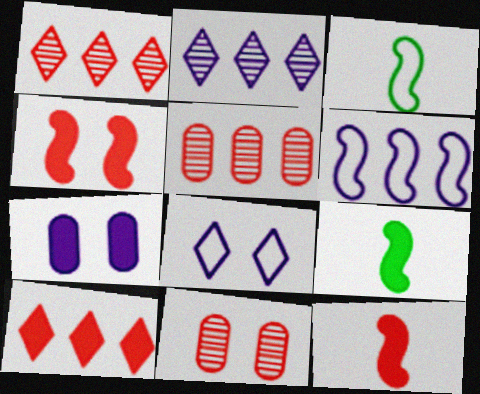[[1, 3, 7], 
[5, 8, 9], 
[7, 9, 10]]